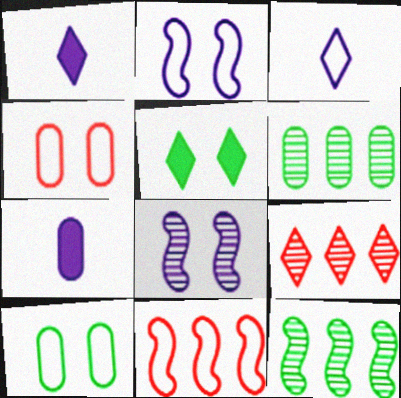[[1, 4, 12], 
[3, 5, 9], 
[3, 10, 11], 
[4, 5, 8], 
[4, 6, 7]]